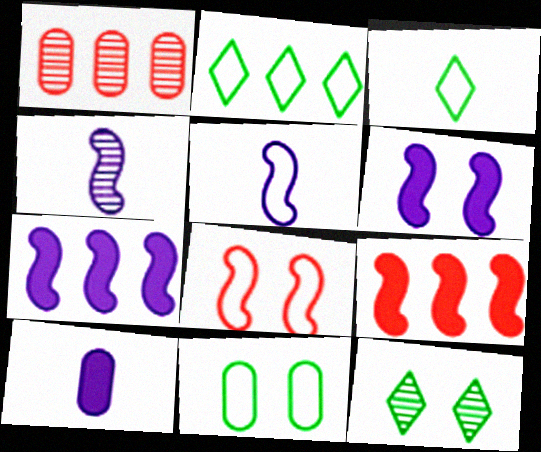[[1, 2, 7], 
[1, 3, 6], 
[1, 4, 12], 
[1, 10, 11]]